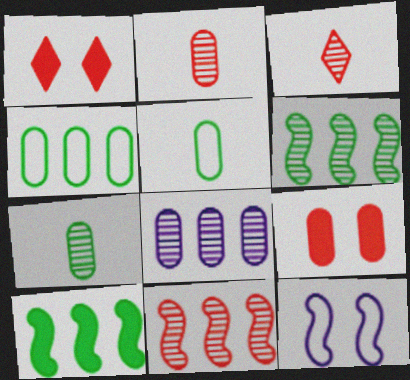[[5, 8, 9]]